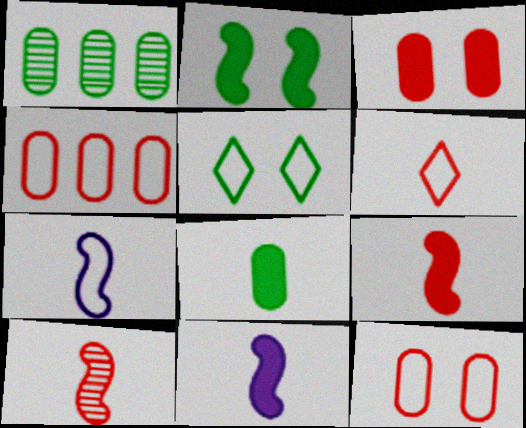[[4, 5, 7]]